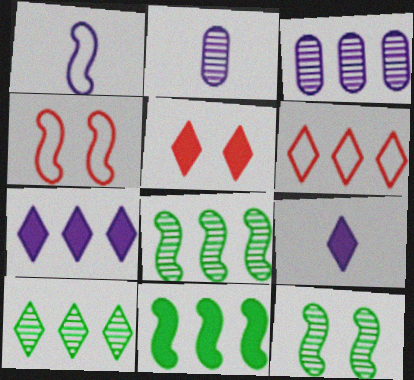[[1, 2, 9], 
[3, 6, 11], 
[6, 7, 10]]